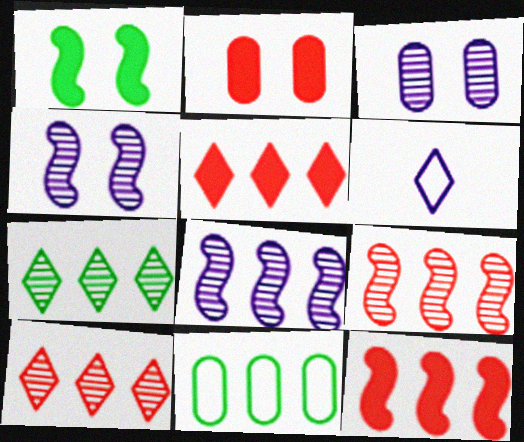[[5, 8, 11]]